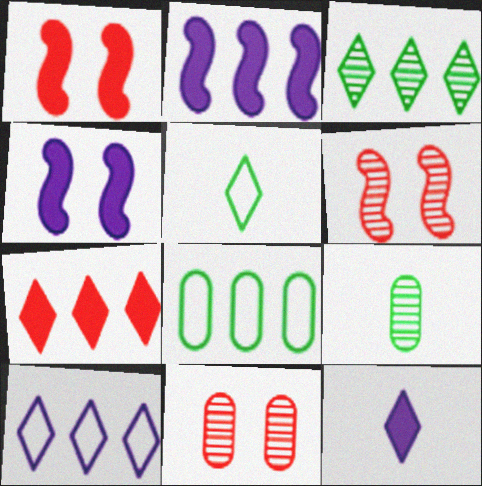[[1, 9, 10], 
[2, 5, 11], 
[3, 7, 10], 
[6, 8, 12]]